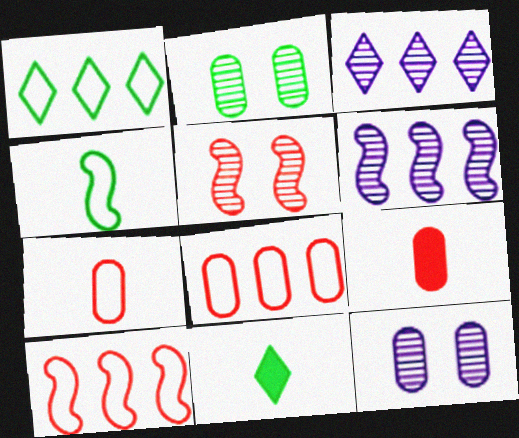[[10, 11, 12]]